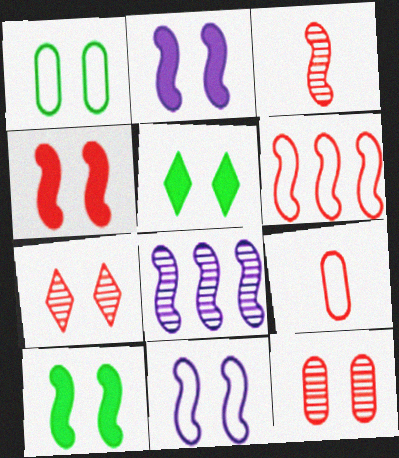[[1, 2, 7], 
[2, 4, 10], 
[3, 4, 6], 
[5, 8, 9], 
[5, 11, 12]]